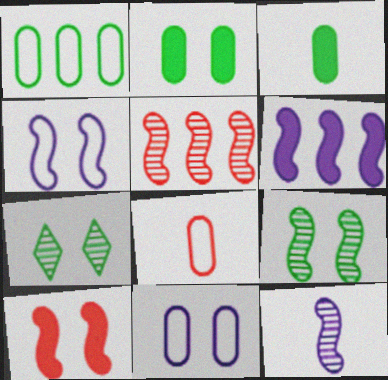[[1, 8, 11], 
[4, 6, 12], 
[4, 9, 10], 
[5, 9, 12], 
[6, 7, 8], 
[7, 10, 11]]